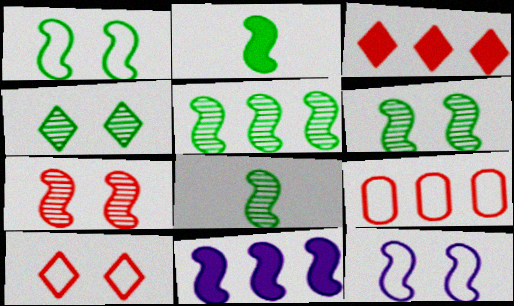[[1, 2, 5], 
[5, 6, 8]]